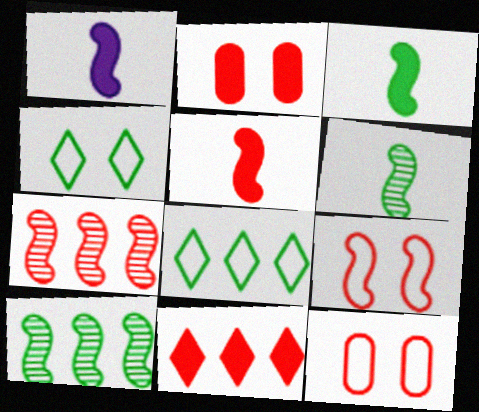[[1, 3, 5], 
[1, 9, 10], 
[2, 5, 11], 
[5, 7, 9]]